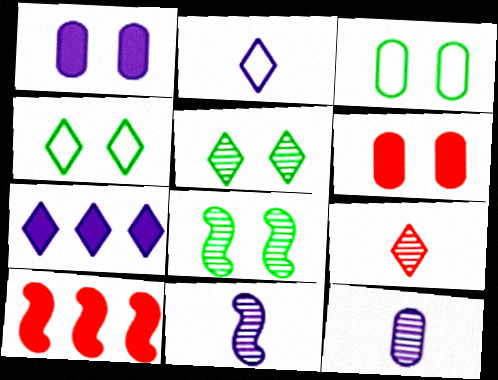[[4, 7, 9], 
[4, 10, 12]]